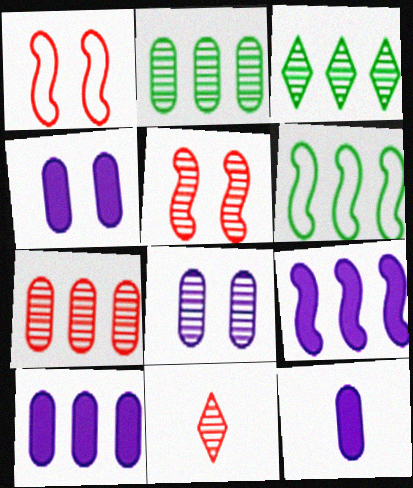[[1, 3, 12], 
[4, 6, 11], 
[4, 10, 12], 
[5, 7, 11]]